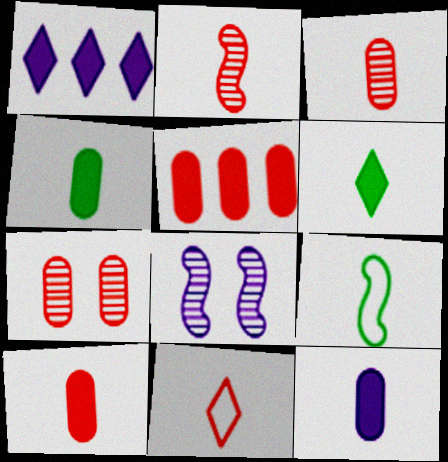[[1, 7, 9], 
[2, 10, 11], 
[4, 10, 12]]